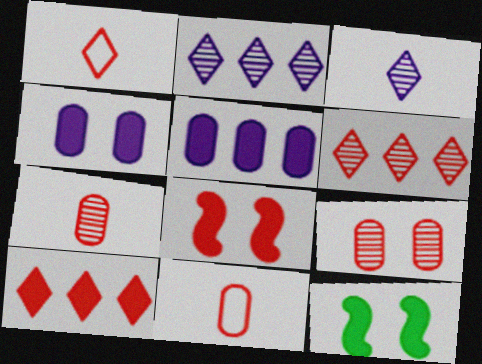[[2, 11, 12], 
[6, 8, 11]]